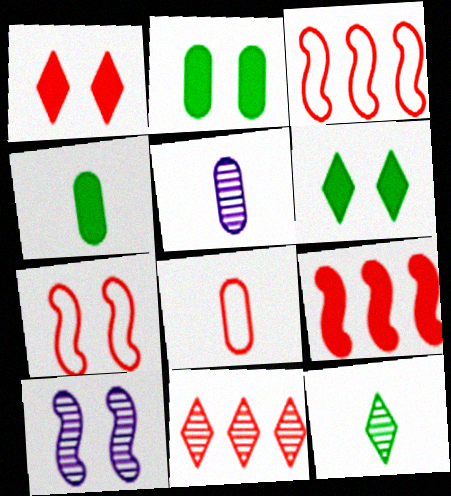[[3, 5, 6], 
[4, 5, 8]]